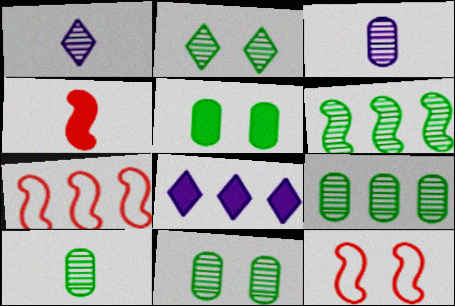[[1, 5, 7], 
[2, 6, 10], 
[4, 5, 8], 
[7, 8, 9], 
[8, 10, 12], 
[9, 10, 11]]